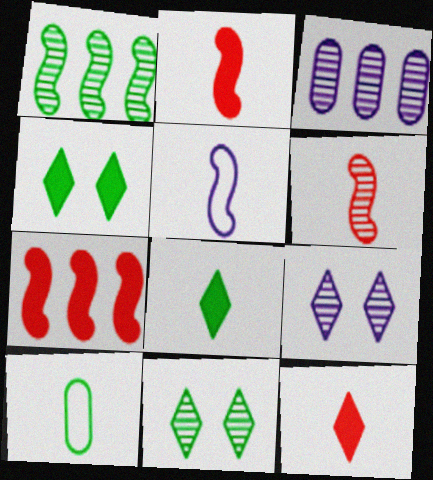[[1, 4, 10], 
[3, 6, 11], 
[7, 9, 10]]